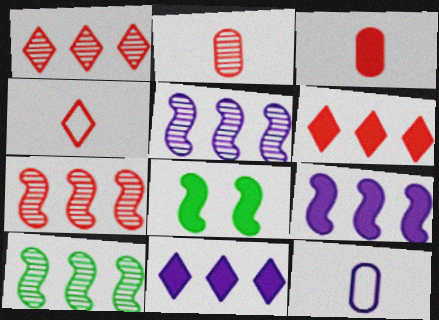[[1, 8, 12], 
[3, 8, 11], 
[5, 7, 10]]